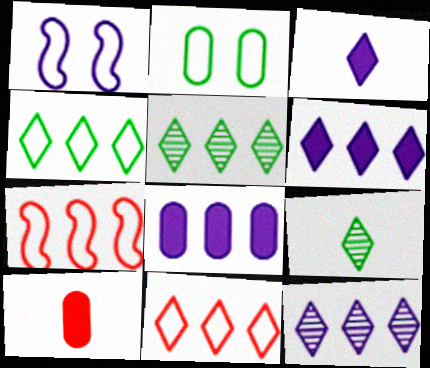[[1, 5, 10], 
[5, 6, 11], 
[5, 7, 8]]